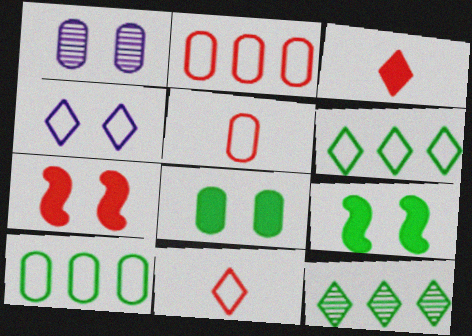[[3, 4, 12], 
[4, 6, 11]]